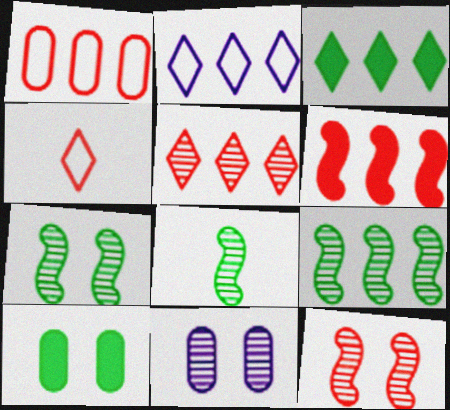[[1, 5, 6], 
[2, 3, 5], 
[5, 8, 11], 
[7, 8, 9]]